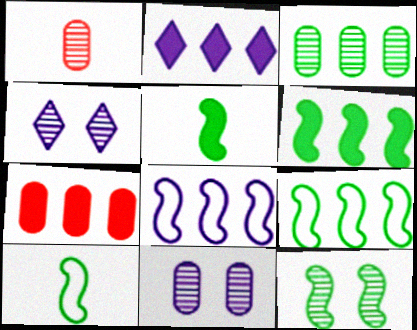[[1, 3, 11], 
[2, 6, 7], 
[4, 7, 10], 
[5, 9, 12], 
[6, 10, 12]]